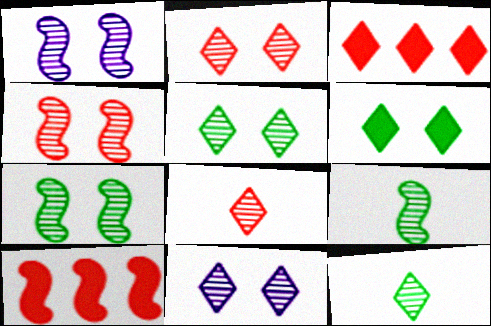[[1, 4, 7], 
[2, 5, 11]]